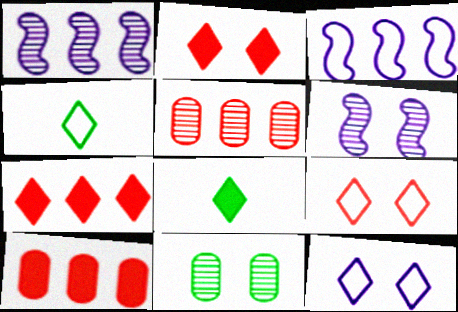[[4, 6, 10]]